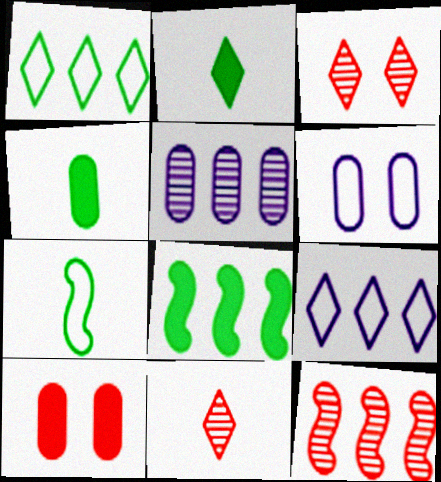[[2, 3, 9], 
[2, 6, 12], 
[6, 8, 11]]